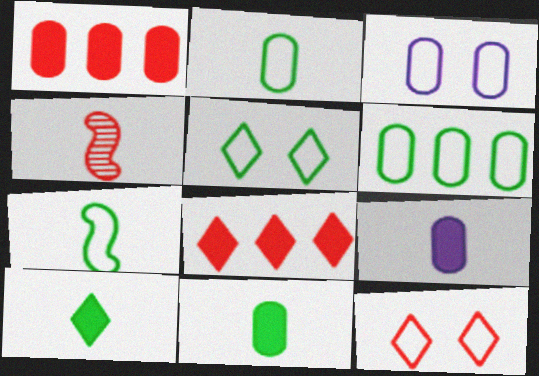[[1, 4, 12], 
[5, 6, 7]]